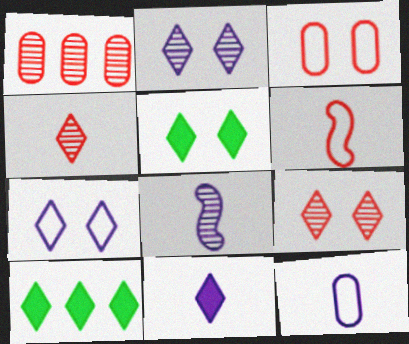[[3, 8, 10], 
[4, 7, 10], 
[5, 7, 9], 
[8, 11, 12]]